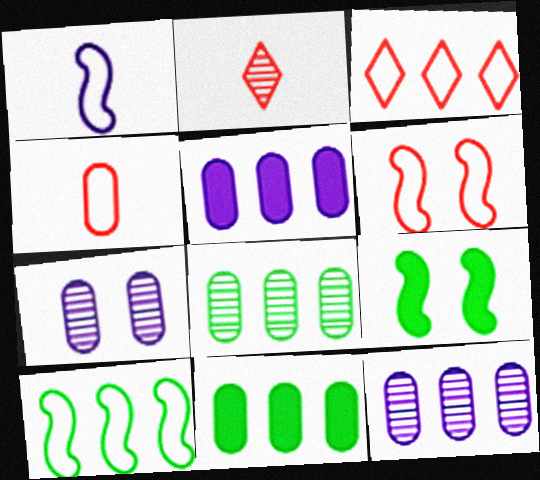[[1, 6, 10], 
[3, 4, 6], 
[4, 7, 11]]